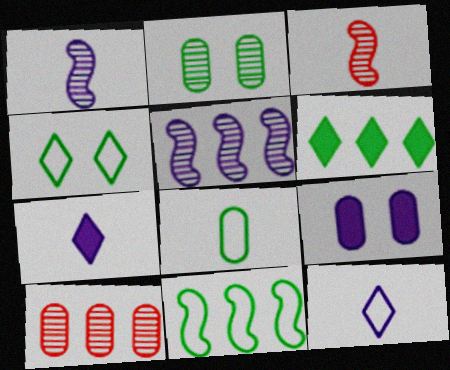[[3, 7, 8], 
[4, 8, 11], 
[5, 9, 12], 
[8, 9, 10]]